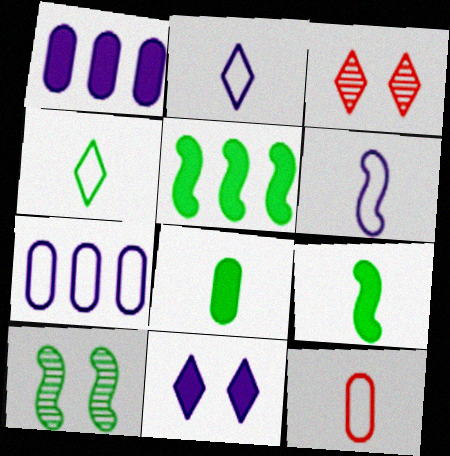[[3, 7, 9], 
[4, 6, 12]]